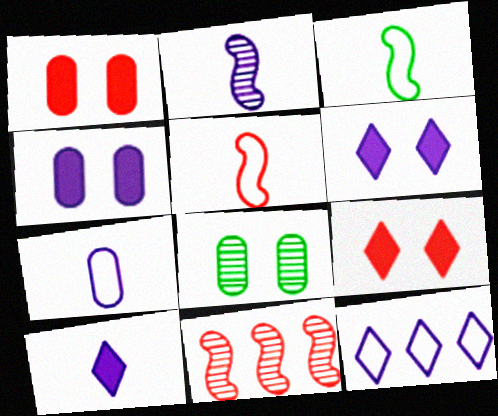[[2, 4, 12], 
[2, 7, 10]]